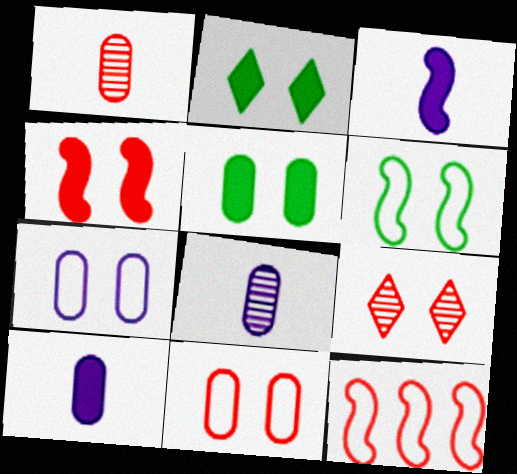[[2, 8, 12], 
[4, 9, 11]]